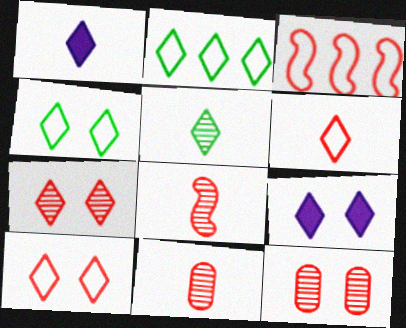[[1, 2, 7], 
[1, 5, 6], 
[4, 7, 9]]